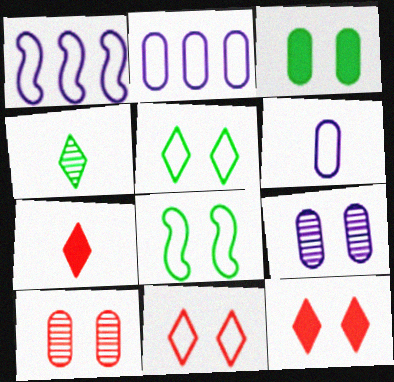[[8, 9, 12]]